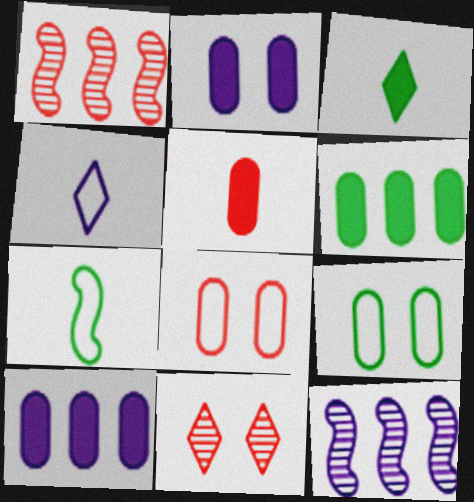[[2, 4, 12], 
[2, 5, 6], 
[3, 8, 12], 
[7, 10, 11]]